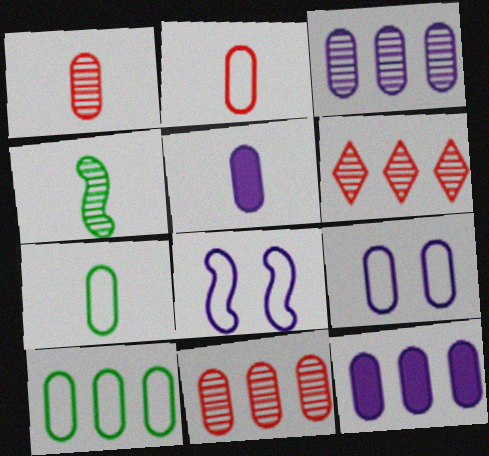[[1, 5, 7], 
[2, 9, 10], 
[3, 5, 9], 
[10, 11, 12]]